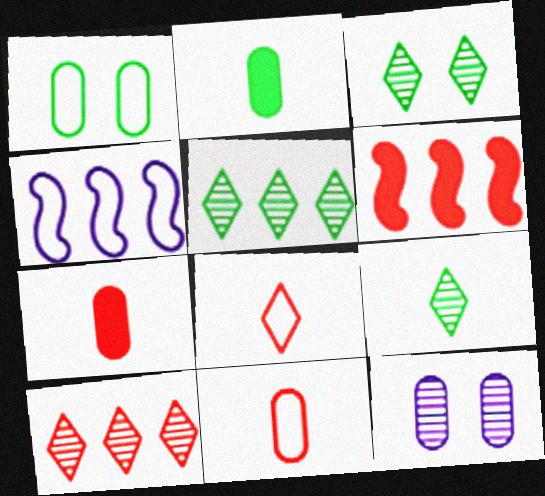[[1, 4, 8], 
[3, 4, 7], 
[3, 5, 9]]